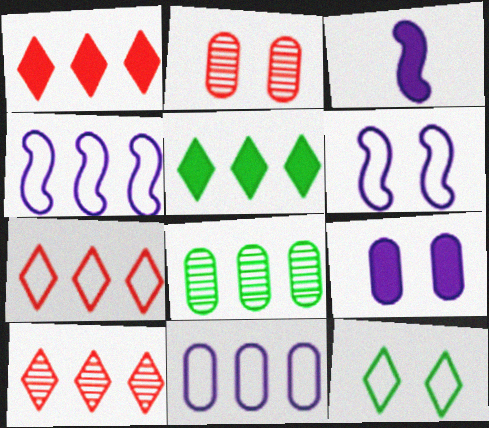[[1, 4, 8], 
[1, 7, 10]]